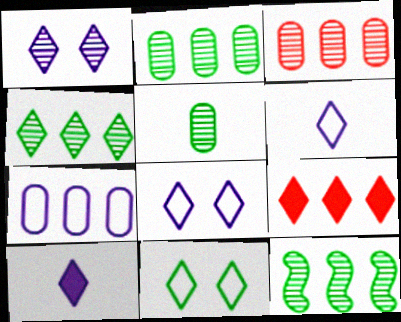[[2, 4, 12], 
[7, 9, 12]]